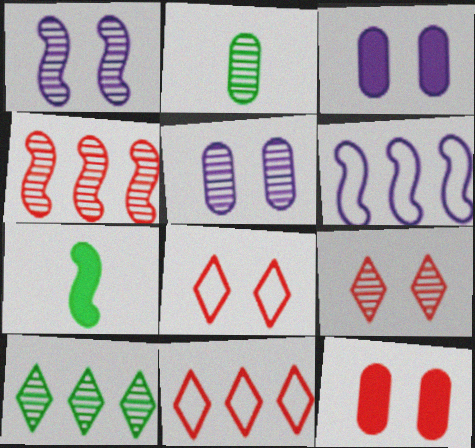[[5, 7, 11]]